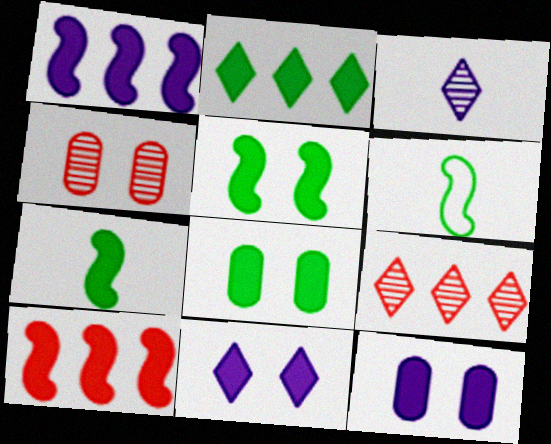[[2, 7, 8], 
[6, 9, 12]]